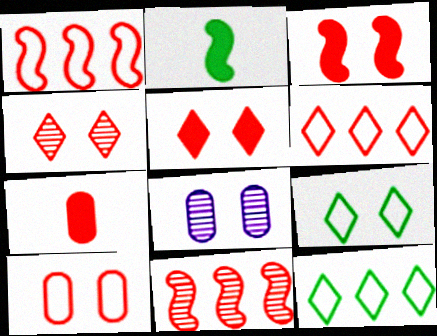[[1, 4, 7], 
[2, 6, 8], 
[3, 4, 10], 
[3, 8, 9]]